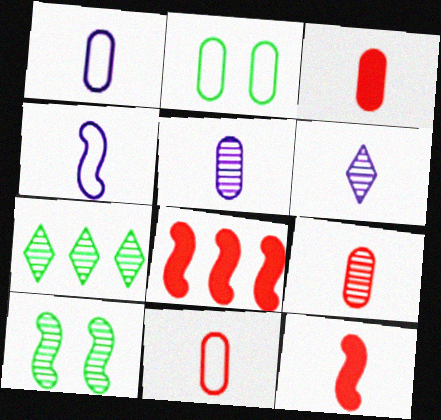[[2, 6, 8], 
[3, 9, 11], 
[4, 8, 10]]